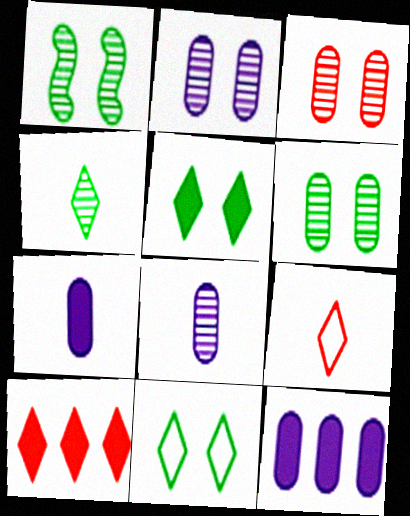[[1, 9, 12], 
[2, 3, 6]]